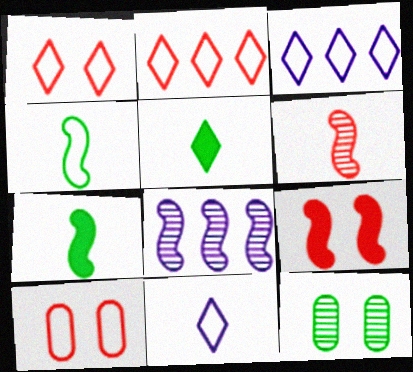[[3, 4, 10], 
[4, 8, 9], 
[5, 8, 10]]